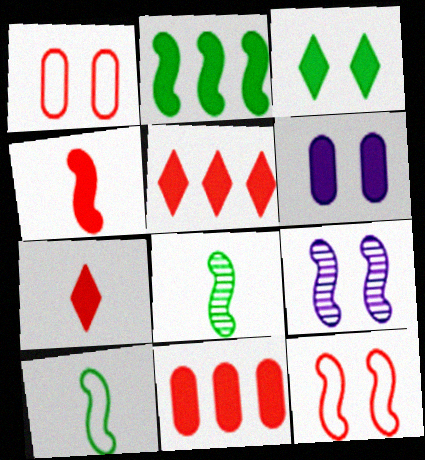[[1, 3, 9], 
[2, 6, 7]]